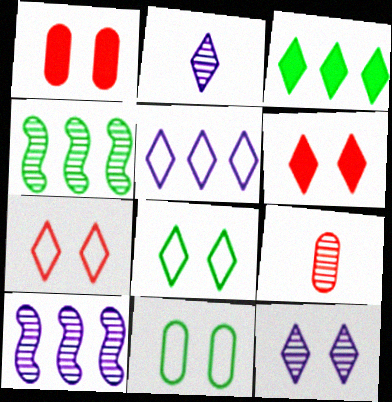[[2, 3, 7], 
[4, 9, 12], 
[6, 8, 12]]